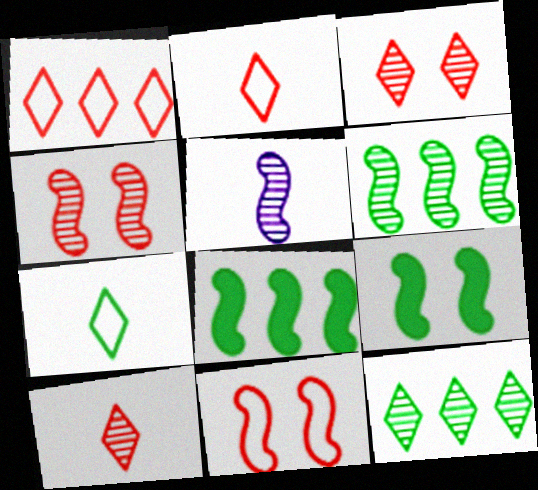[[4, 5, 6], 
[5, 8, 11]]